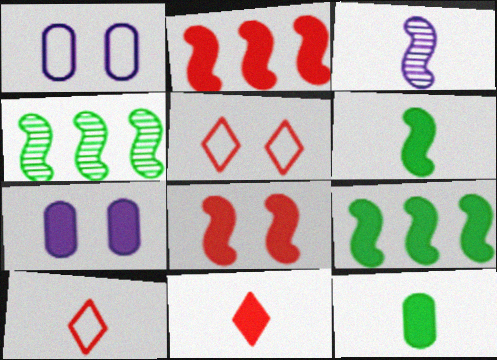[[1, 4, 11], 
[3, 10, 12], 
[4, 7, 10], 
[7, 9, 11]]